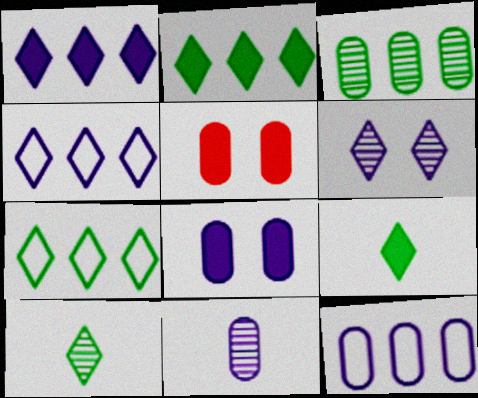[[8, 11, 12]]